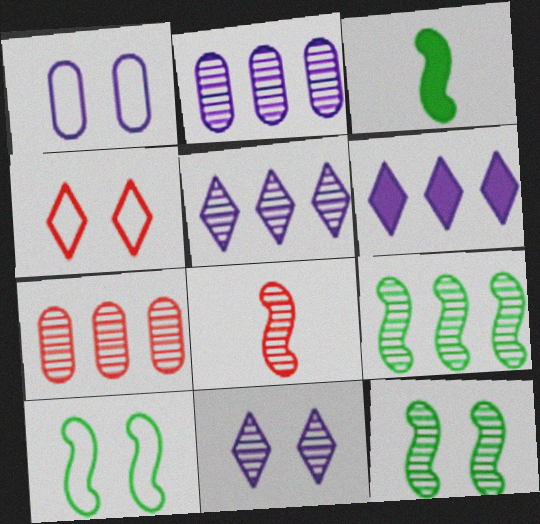[[1, 4, 10], 
[2, 3, 4], 
[3, 9, 10], 
[5, 7, 9]]